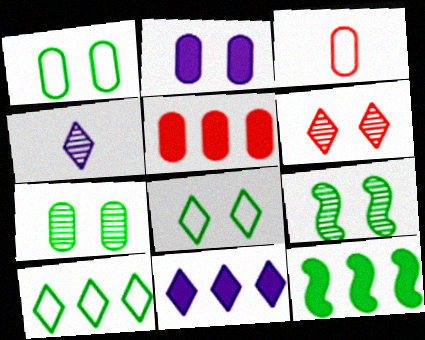[[3, 9, 11], 
[5, 11, 12]]